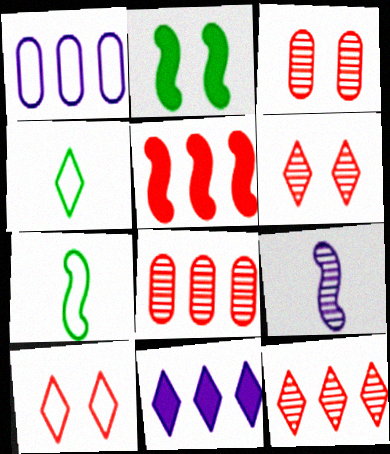[[1, 7, 10], 
[3, 7, 11], 
[4, 6, 11]]